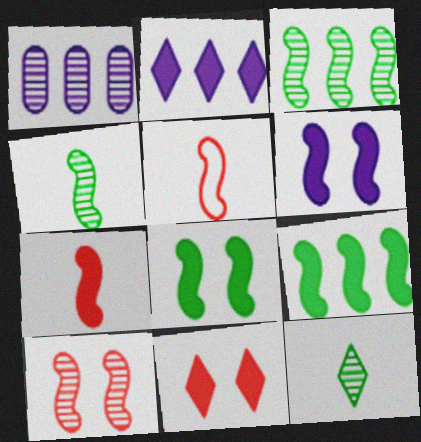[[1, 10, 12], 
[3, 5, 6], 
[6, 7, 9]]